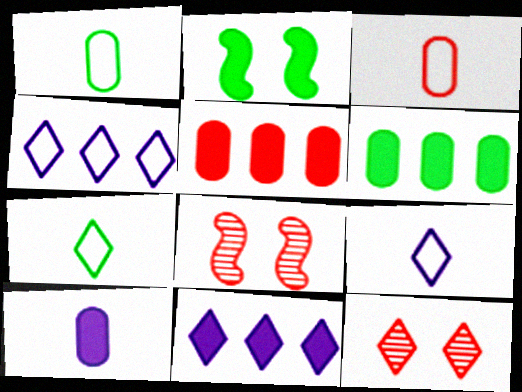[[1, 8, 11], 
[6, 8, 9], 
[7, 11, 12]]